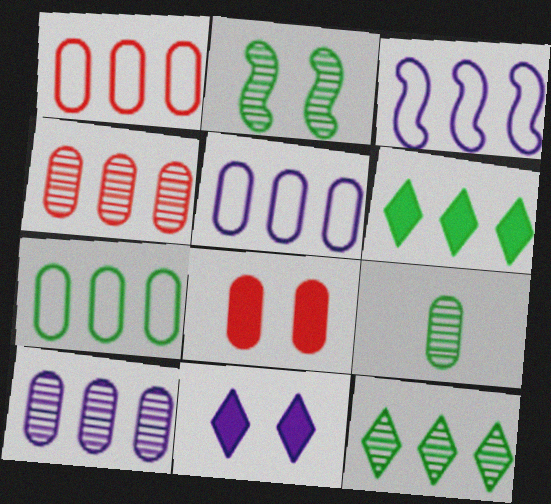[[1, 5, 7], 
[2, 9, 12], 
[3, 4, 6], 
[5, 8, 9]]